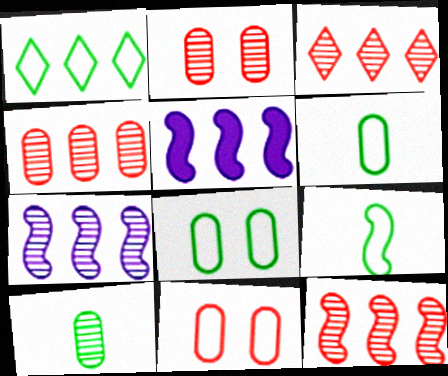[[1, 4, 5], 
[1, 8, 9], 
[3, 4, 12]]